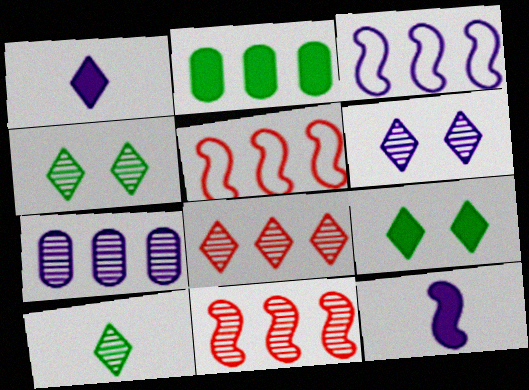[[2, 3, 8], 
[6, 8, 10]]